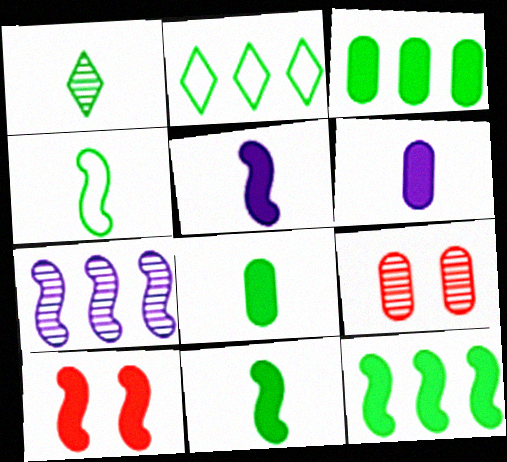[[1, 4, 8], 
[1, 7, 9], 
[2, 5, 9], 
[4, 7, 10], 
[5, 10, 12]]